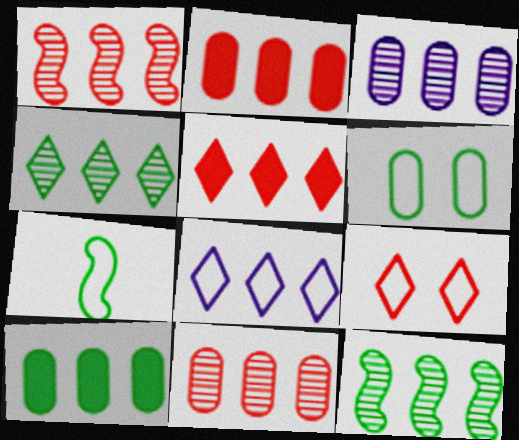[[1, 3, 4], 
[1, 8, 10], 
[2, 8, 12], 
[4, 5, 8]]